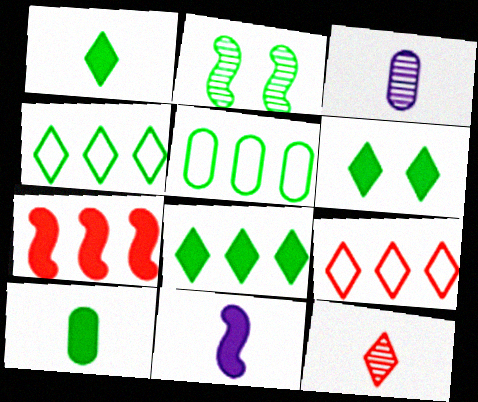[[1, 2, 5], 
[1, 6, 8], 
[2, 4, 10]]